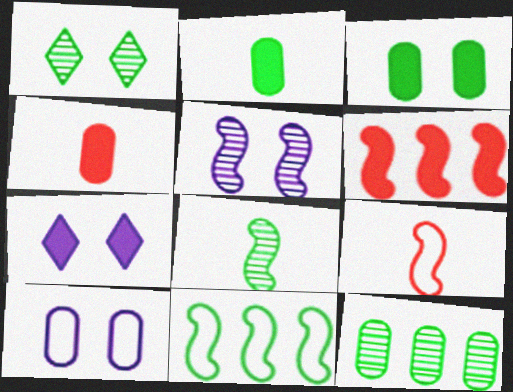[[1, 2, 11], 
[1, 8, 12], 
[2, 6, 7], 
[4, 10, 12], 
[5, 7, 10], 
[7, 9, 12]]